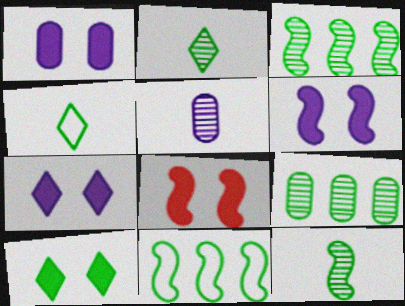[[1, 6, 7], 
[1, 8, 10]]